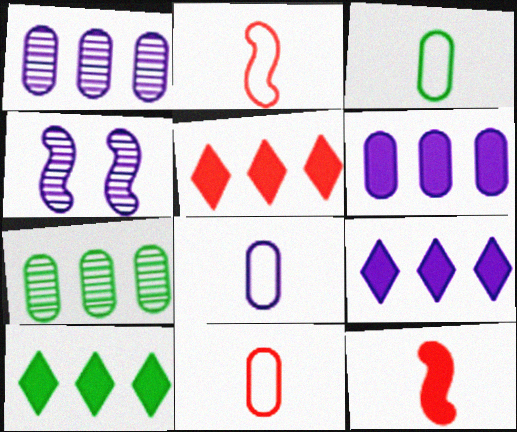[[3, 4, 5], 
[3, 8, 11], 
[4, 8, 9], 
[4, 10, 11], 
[5, 9, 10]]